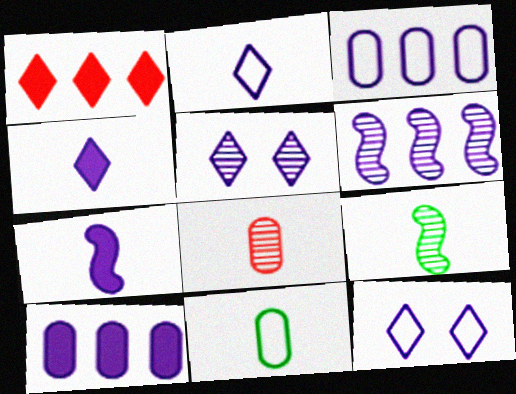[[3, 5, 7]]